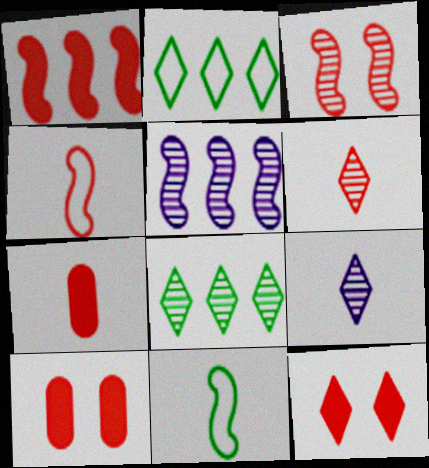[[1, 3, 4], 
[1, 7, 12], 
[2, 9, 12], 
[4, 6, 7], 
[7, 9, 11]]